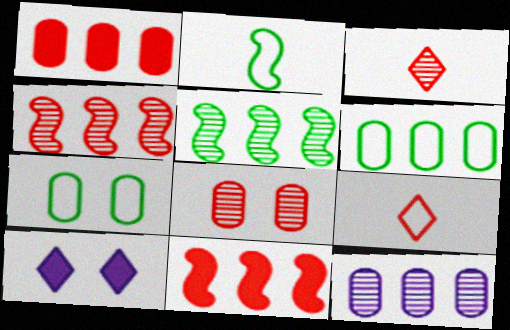[[1, 6, 12], 
[3, 4, 8], 
[8, 9, 11]]